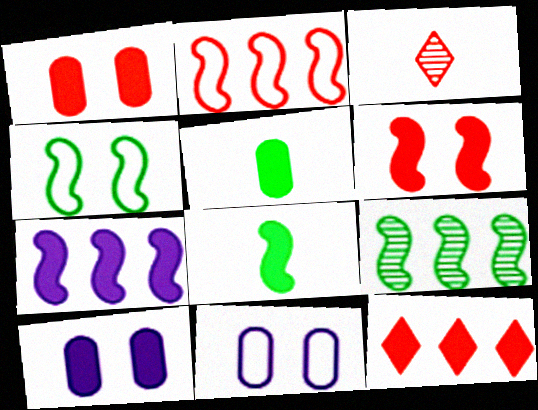[[1, 2, 3], 
[2, 7, 9], 
[4, 8, 9], 
[6, 7, 8], 
[8, 10, 12]]